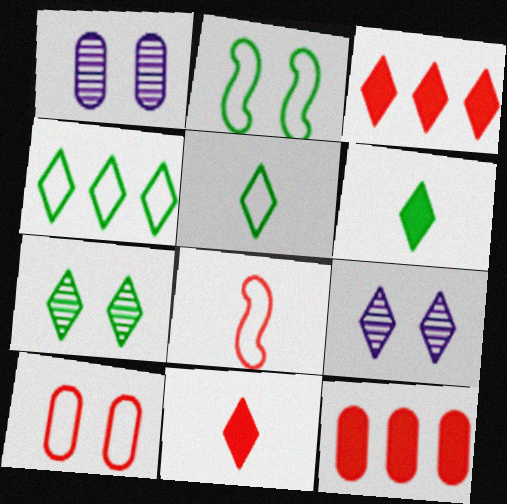[[3, 5, 9], 
[4, 6, 7], 
[4, 9, 11]]